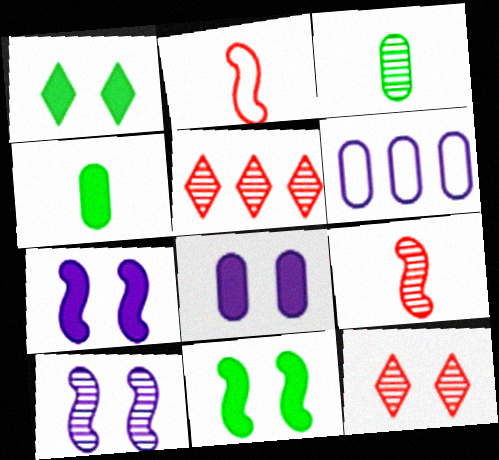[[1, 6, 9], 
[3, 5, 10]]